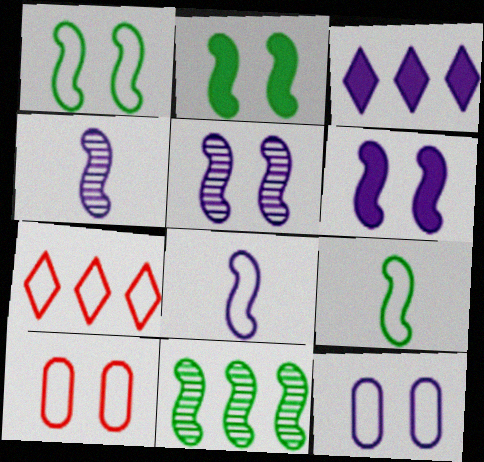[[2, 9, 11], 
[3, 4, 12], 
[7, 9, 12]]